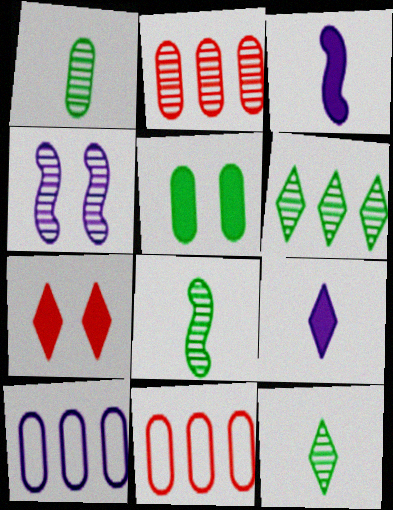[[1, 8, 12], 
[2, 4, 12], 
[4, 9, 10], 
[7, 8, 10]]